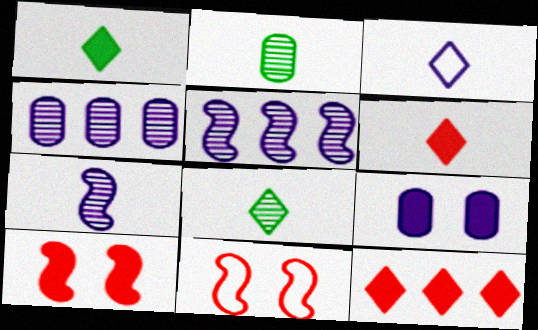[[1, 4, 11], 
[3, 5, 9], 
[3, 6, 8]]